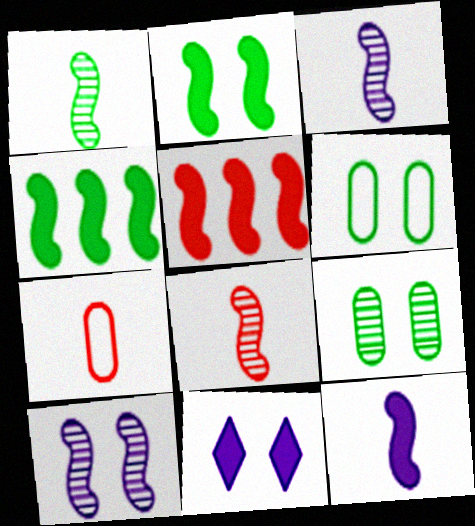[[1, 3, 8], 
[2, 5, 12]]